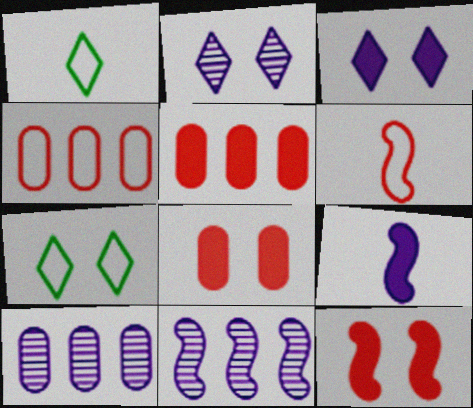[[1, 8, 11], 
[1, 10, 12]]